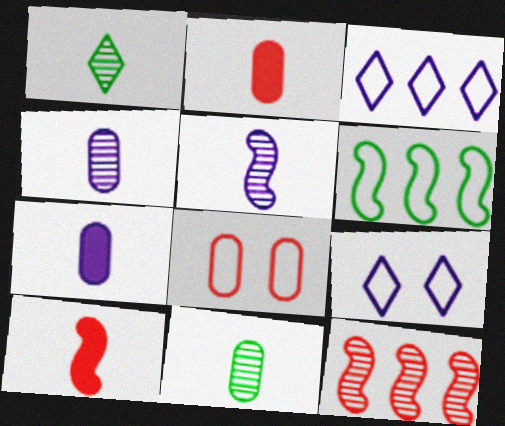[]